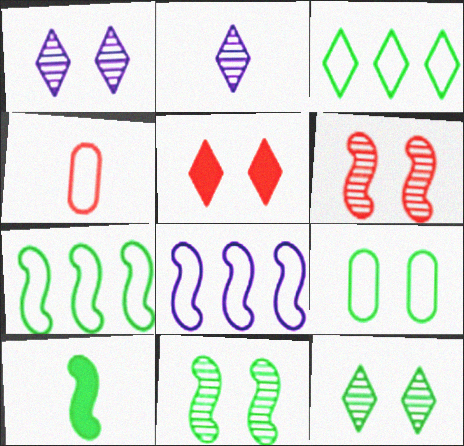[[2, 3, 5], 
[2, 4, 10], 
[6, 8, 10], 
[7, 10, 11]]